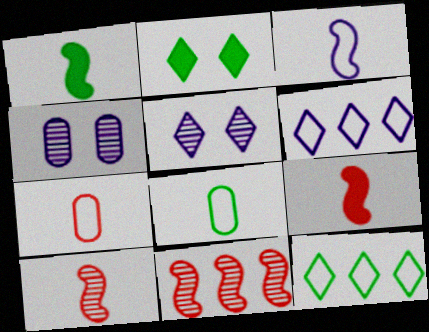[[1, 3, 10], 
[4, 9, 12]]